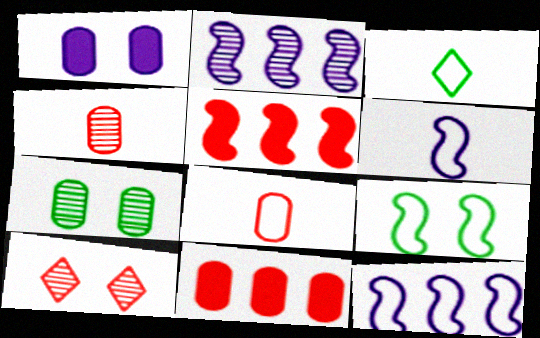[[1, 9, 10], 
[3, 6, 8], 
[5, 8, 10]]